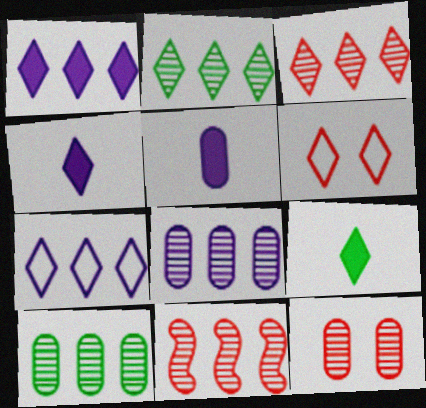[[2, 4, 6], 
[2, 8, 11]]